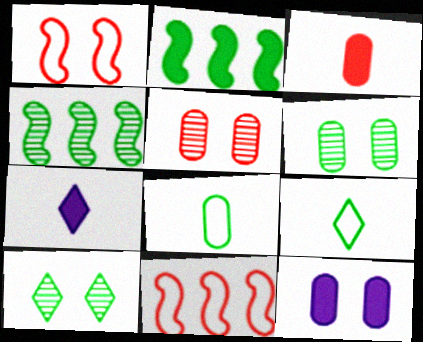[[1, 10, 12], 
[2, 6, 9], 
[2, 8, 10], 
[6, 7, 11]]